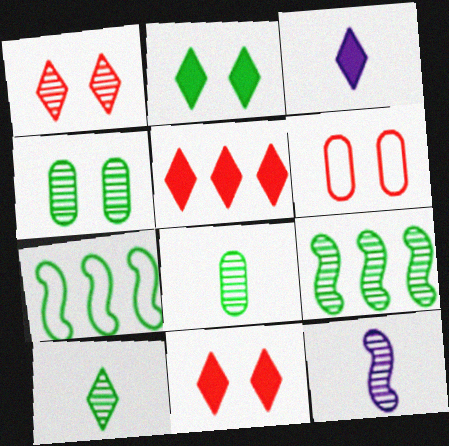[[2, 3, 5], 
[2, 7, 8], 
[3, 6, 9], 
[4, 9, 10]]